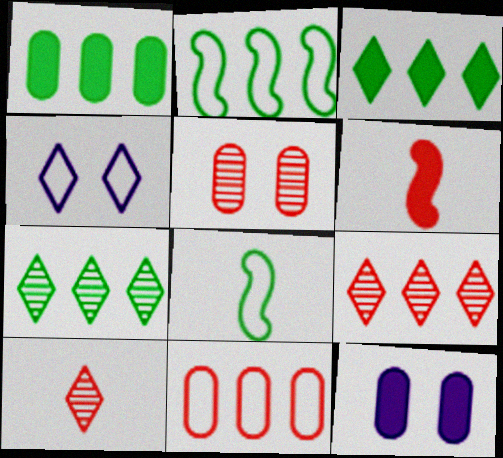[[1, 2, 7], 
[2, 10, 12], 
[3, 4, 10], 
[3, 6, 12], 
[4, 8, 11], 
[8, 9, 12]]